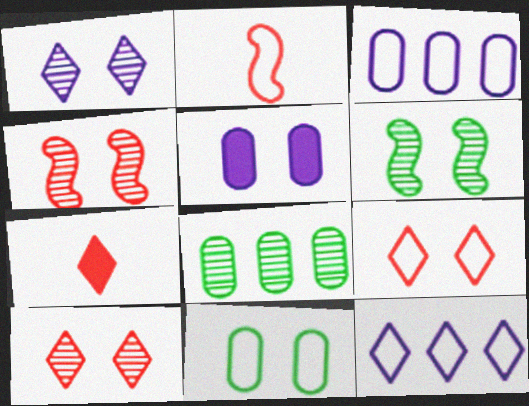[[2, 11, 12], 
[3, 6, 7], 
[5, 6, 9]]